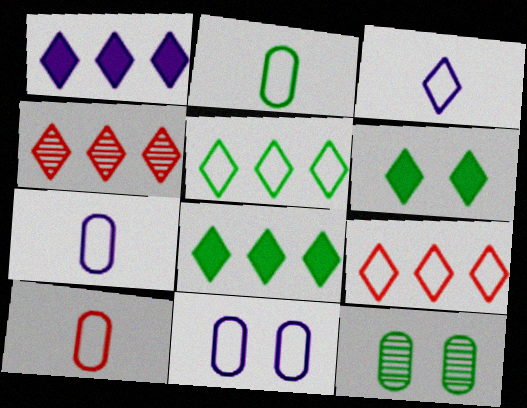[[1, 4, 5], 
[2, 7, 10], 
[3, 4, 6]]